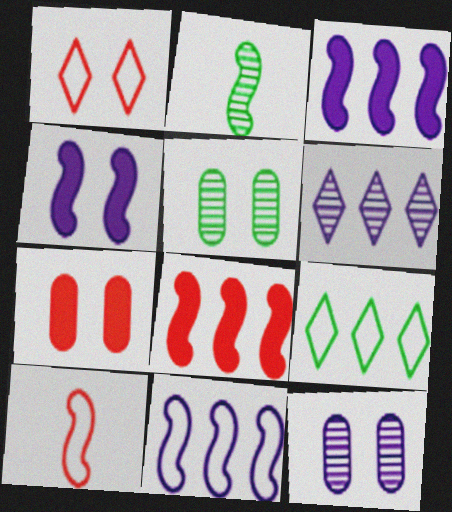[[1, 4, 5]]